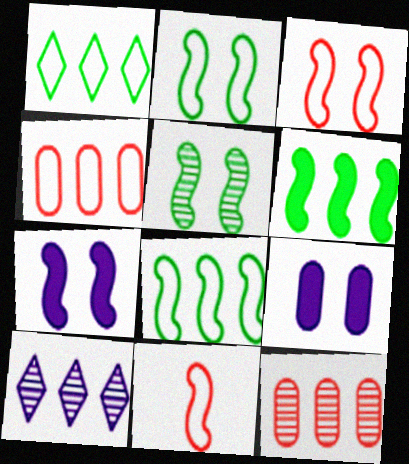[[3, 5, 7], 
[4, 6, 10]]